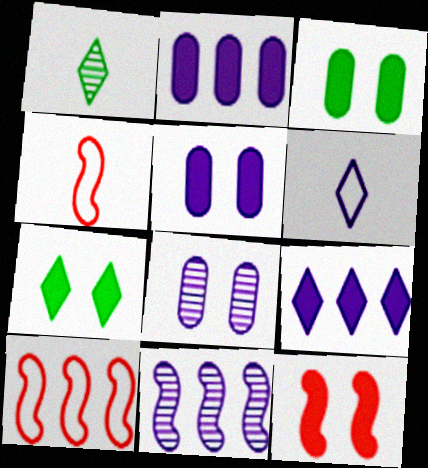[[1, 5, 10], 
[5, 6, 11], 
[5, 7, 12]]